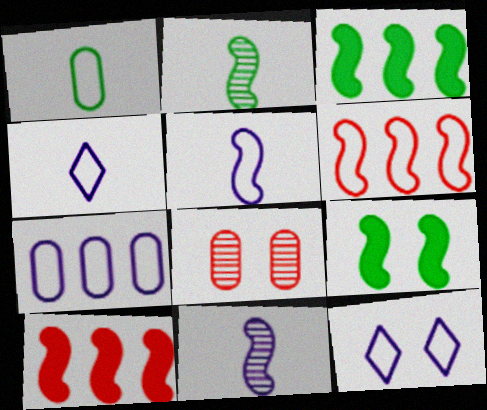[[1, 6, 12], 
[3, 4, 8], 
[5, 7, 12], 
[6, 9, 11], 
[8, 9, 12]]